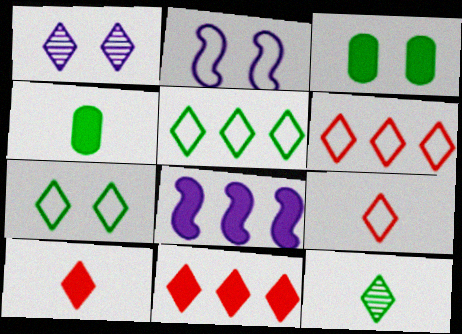[[1, 5, 10], 
[3, 8, 10]]